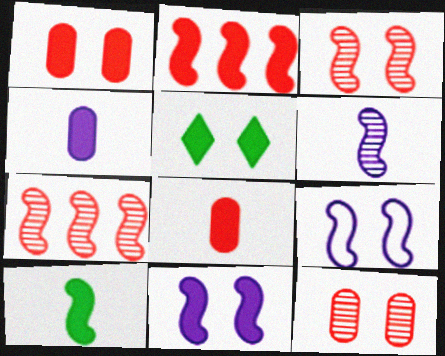[[1, 5, 11], 
[2, 4, 5], 
[2, 10, 11], 
[5, 9, 12], 
[7, 9, 10]]